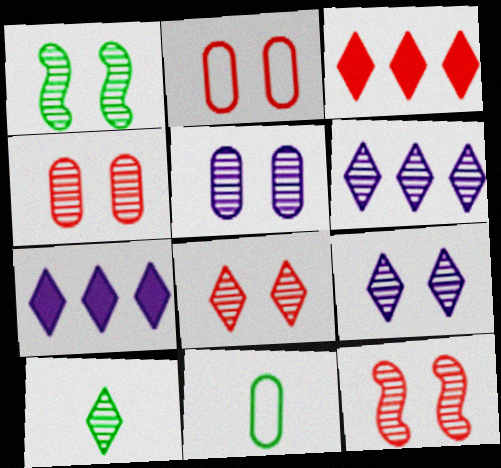[[1, 4, 9], 
[1, 5, 8], 
[4, 8, 12], 
[6, 8, 10], 
[7, 11, 12]]